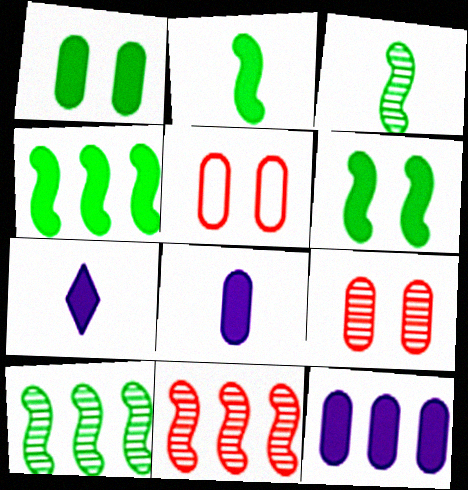[[2, 4, 6], 
[5, 7, 10]]